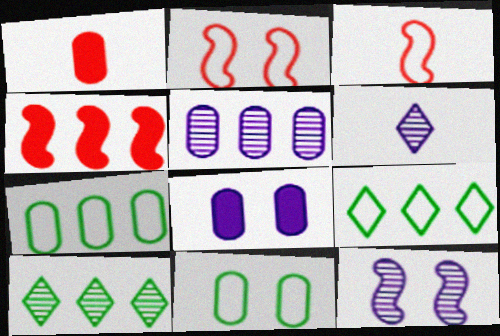[[1, 5, 11], 
[1, 9, 12], 
[3, 8, 10], 
[4, 5, 9], 
[4, 6, 11], 
[5, 6, 12]]